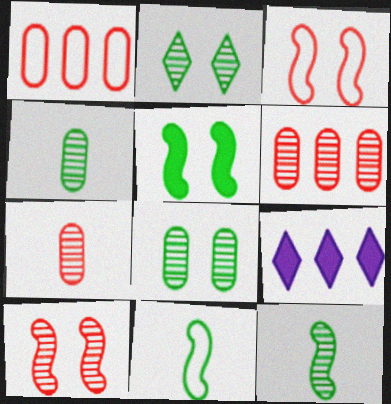[[3, 4, 9]]